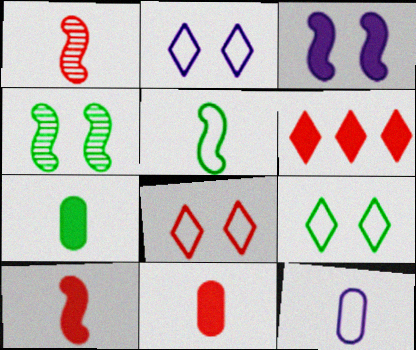[[2, 8, 9], 
[3, 6, 7], 
[4, 6, 12]]